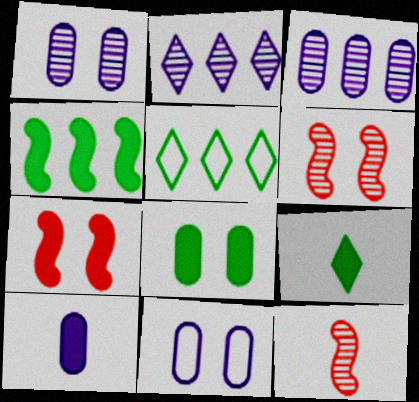[[3, 10, 11], 
[4, 8, 9], 
[5, 6, 10]]